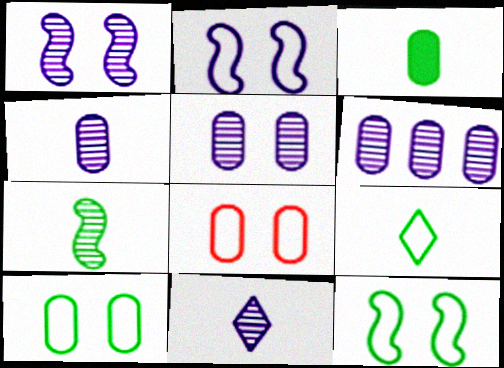[[1, 6, 11], 
[3, 6, 8], 
[3, 7, 9], 
[4, 5, 6]]